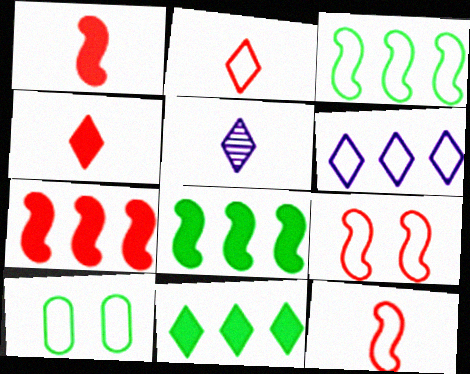[[5, 7, 10], 
[6, 10, 12]]